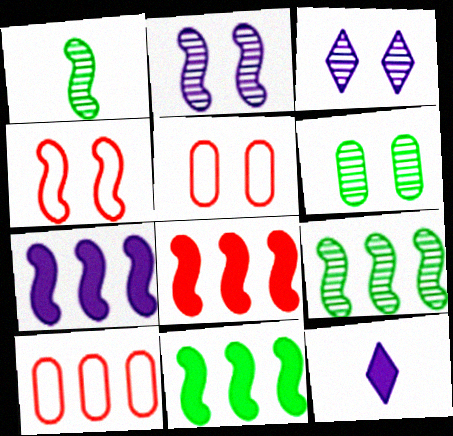[[1, 4, 7], 
[5, 9, 12], 
[7, 8, 11]]